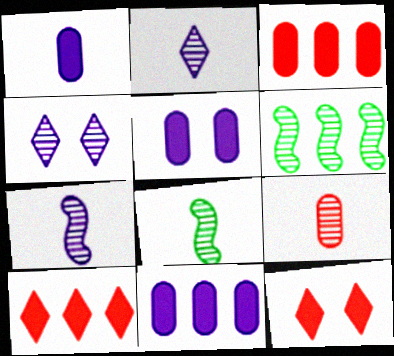[[1, 5, 11], 
[2, 8, 9], 
[4, 6, 9]]